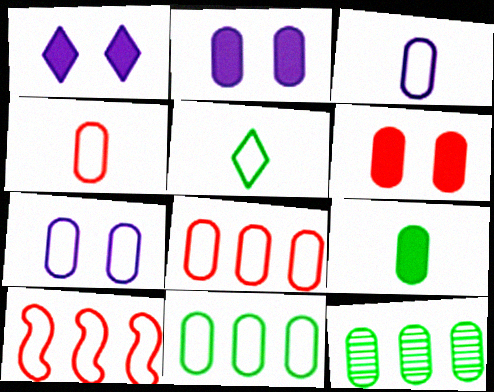[[2, 4, 12], 
[3, 6, 12], 
[4, 7, 11], 
[5, 7, 10]]